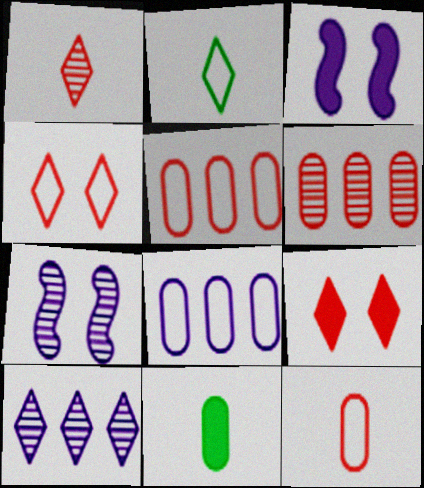[[2, 3, 6], 
[2, 9, 10]]